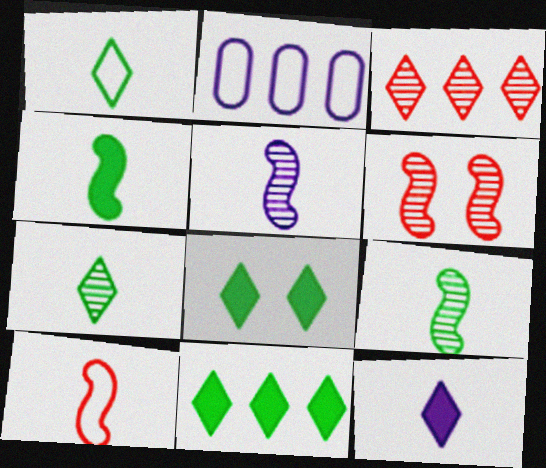[[4, 5, 10]]